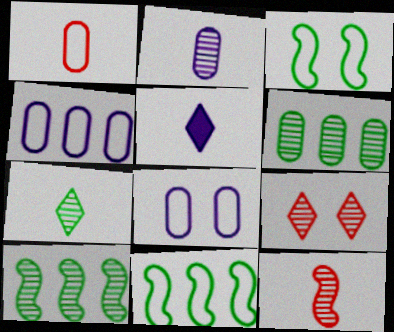[[2, 7, 12], 
[2, 9, 10]]